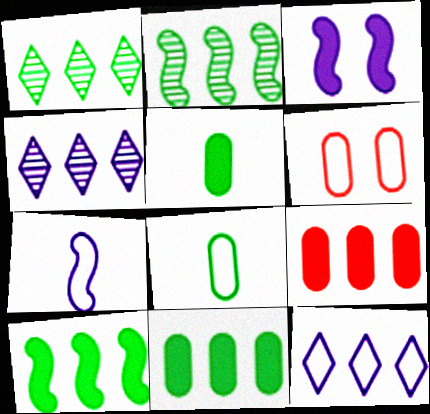[[2, 9, 12]]